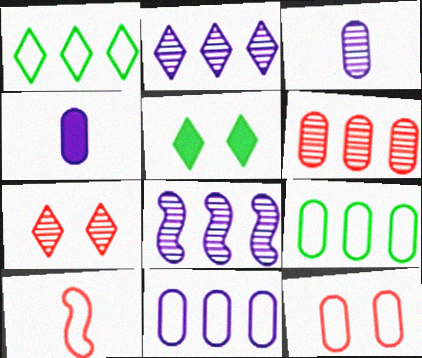[]